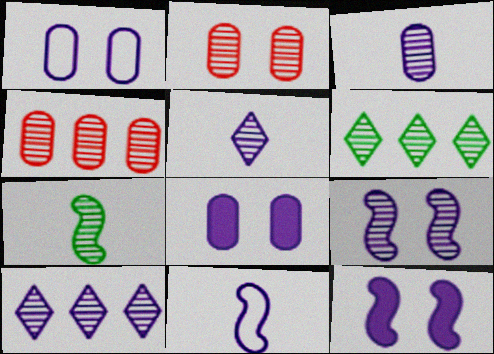[[2, 7, 10], 
[3, 9, 10], 
[8, 10, 11]]